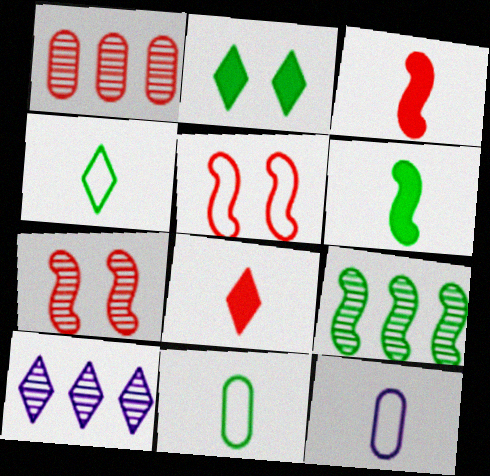[[1, 5, 8], 
[1, 9, 10], 
[2, 9, 11]]